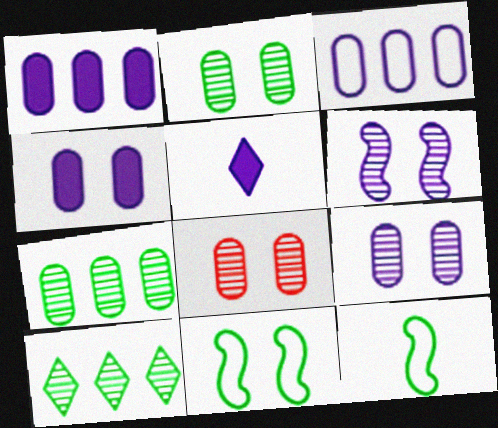[[2, 8, 9], 
[3, 5, 6]]